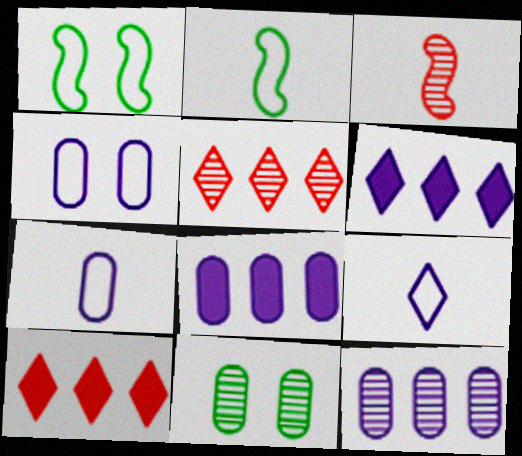[]